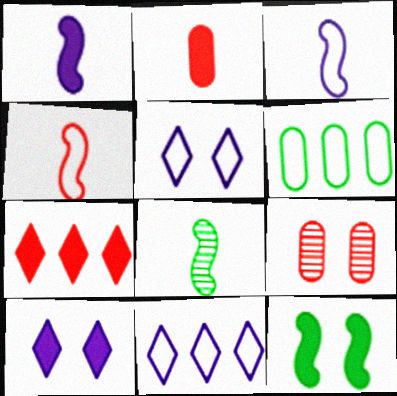[[1, 4, 8], 
[4, 5, 6], 
[4, 7, 9], 
[5, 9, 12]]